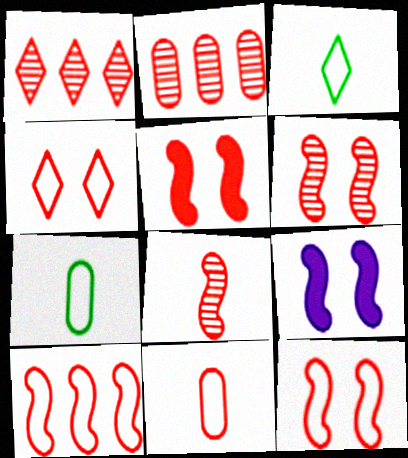[[1, 5, 11], 
[1, 7, 9], 
[2, 3, 9], 
[4, 10, 11], 
[5, 6, 12], 
[5, 8, 10]]